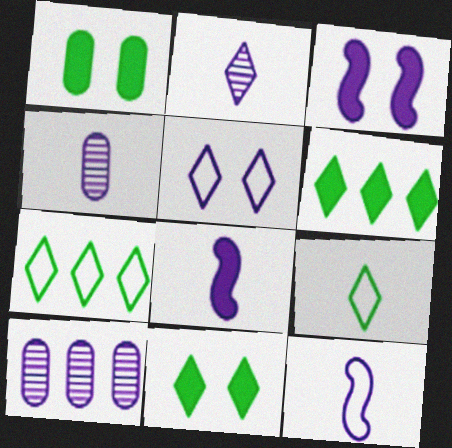[[5, 8, 10]]